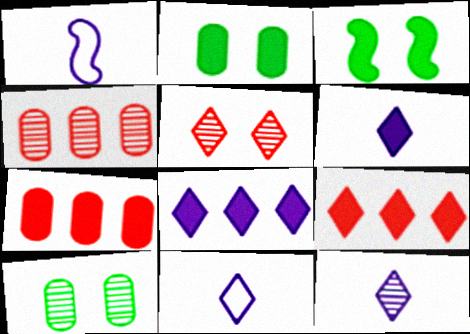[[1, 9, 10], 
[3, 4, 11], 
[3, 6, 7], 
[6, 11, 12]]